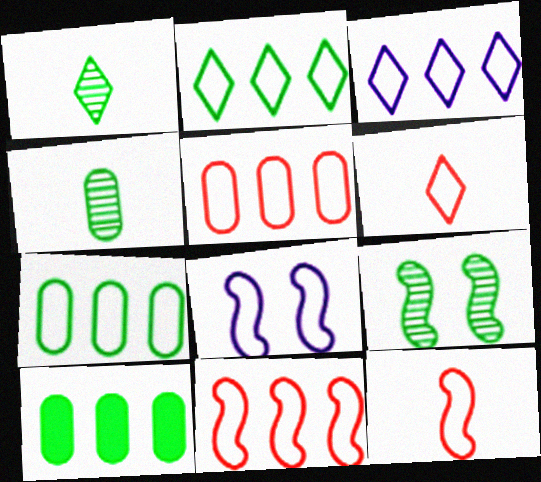[[3, 7, 11], 
[6, 7, 8]]